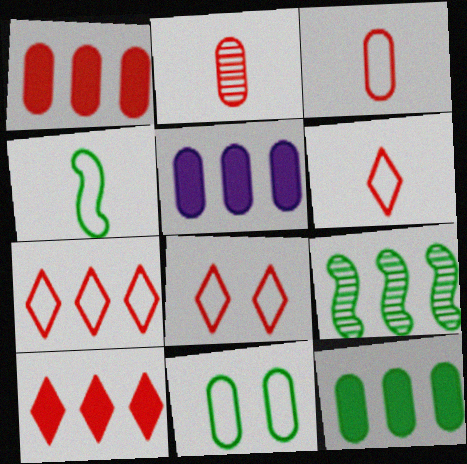[[1, 5, 12], 
[2, 5, 11], 
[5, 7, 9], 
[6, 7, 8]]